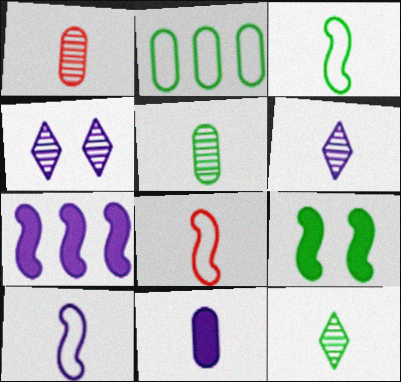[[2, 9, 12], 
[3, 8, 10], 
[6, 10, 11], 
[8, 11, 12]]